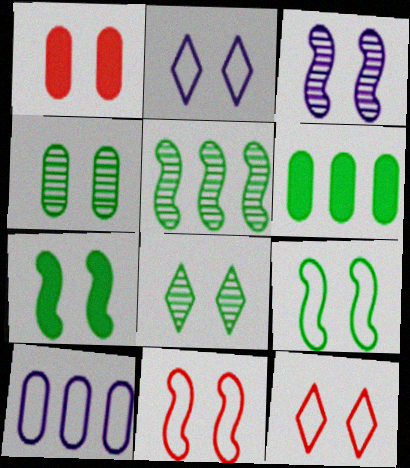[[3, 7, 11]]